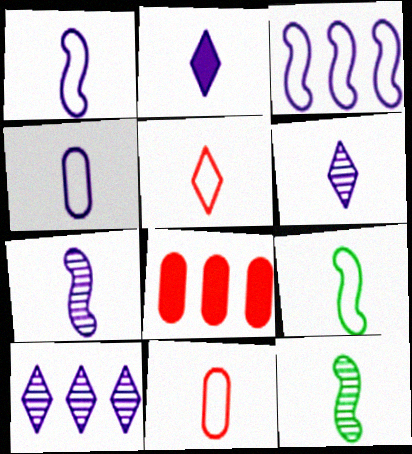[[2, 4, 7], 
[2, 11, 12], 
[4, 5, 9]]